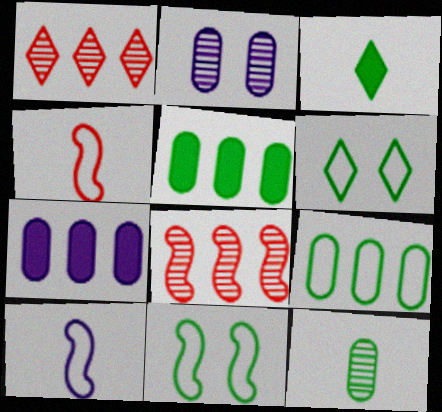[]